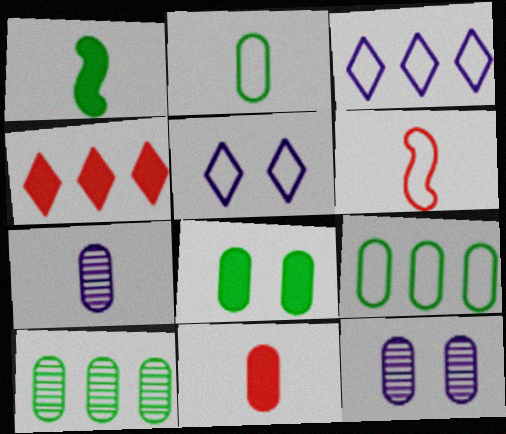[[2, 7, 11], 
[2, 8, 10], 
[5, 6, 9], 
[9, 11, 12]]